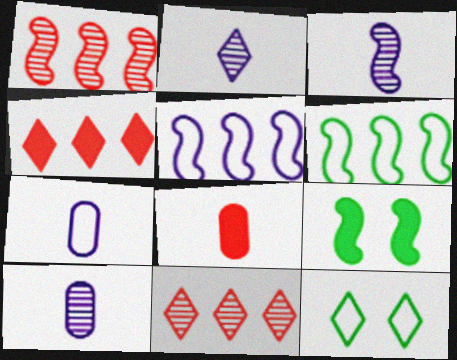[[2, 3, 10], 
[2, 4, 12], 
[7, 9, 11]]